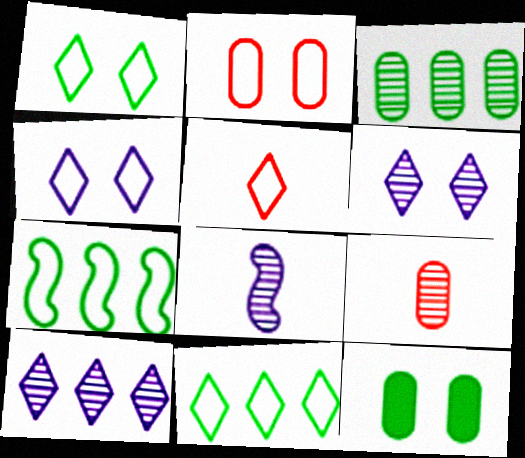[[4, 5, 11]]